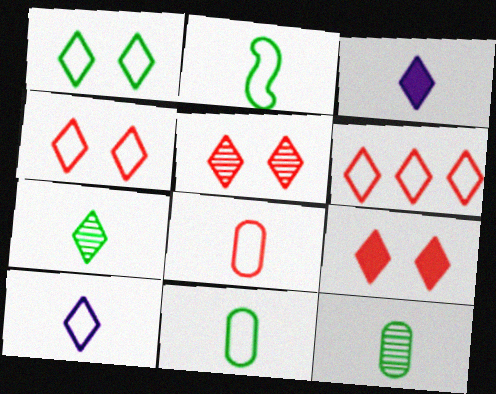[[1, 6, 10], 
[2, 8, 10], 
[4, 5, 9]]